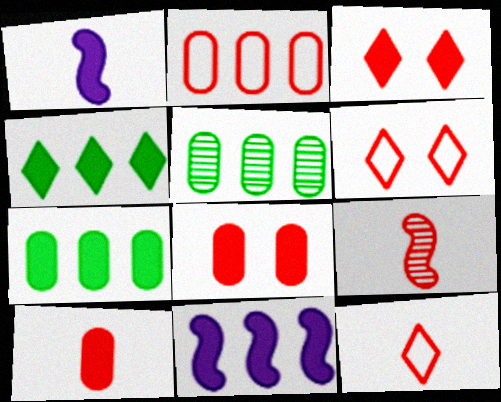[[1, 3, 7], 
[1, 4, 8], 
[1, 5, 6], 
[2, 3, 9], 
[9, 10, 12]]